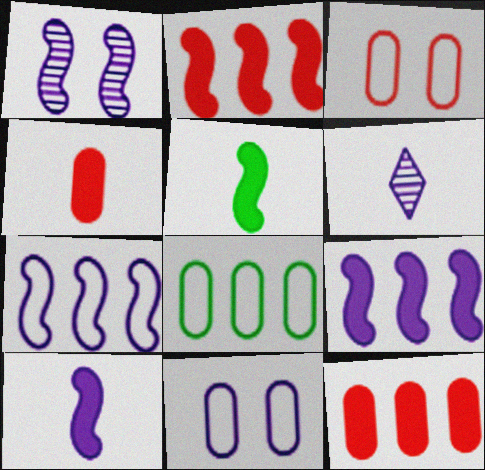[[1, 7, 10], 
[6, 9, 11]]